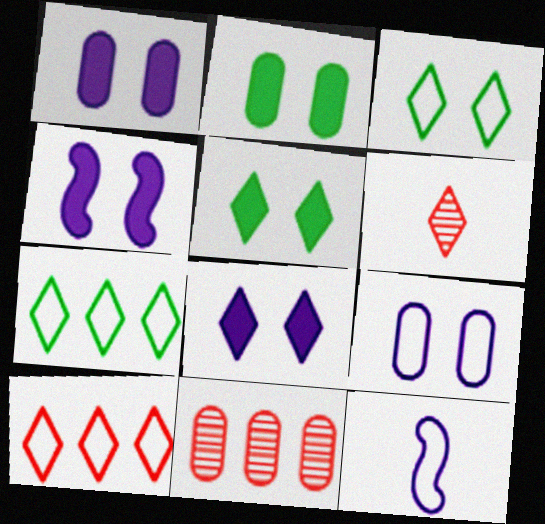[[1, 4, 8], 
[5, 11, 12], 
[6, 7, 8]]